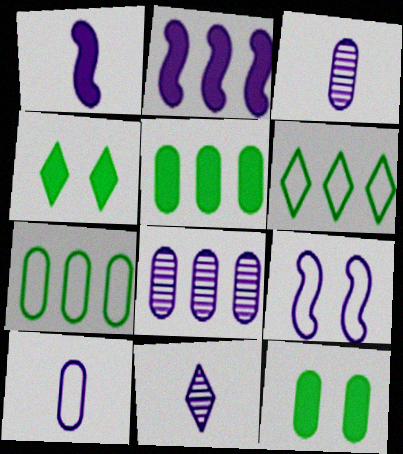[[1, 10, 11]]